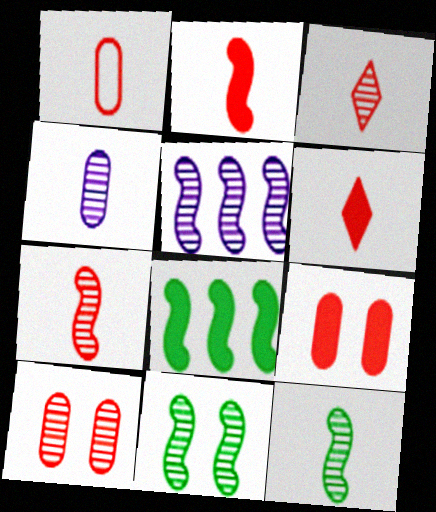[[1, 2, 3], 
[1, 6, 7], 
[3, 4, 12], 
[5, 7, 11]]